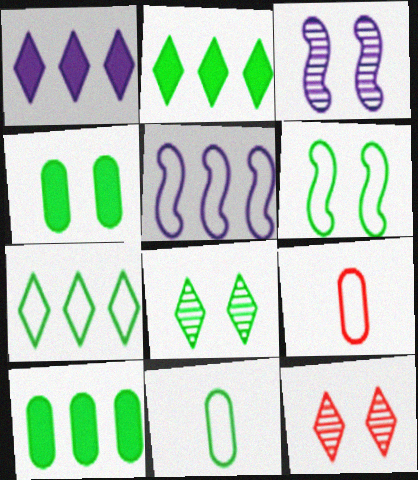[[2, 3, 9], 
[4, 6, 8], 
[6, 7, 11]]